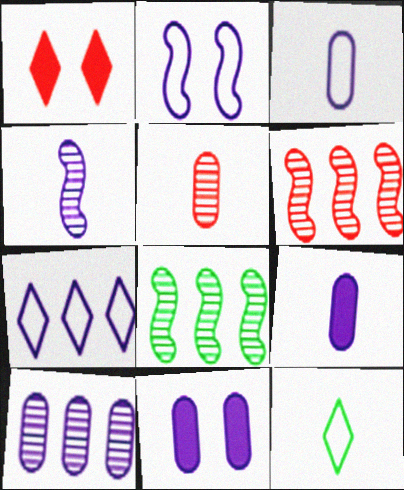[[1, 3, 8], 
[2, 3, 7], 
[3, 10, 11], 
[4, 7, 11], 
[6, 11, 12]]